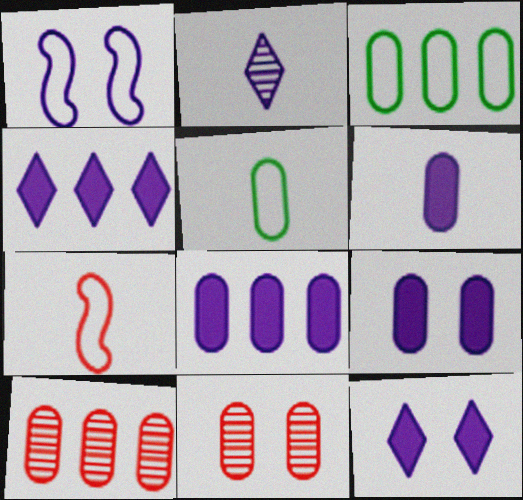[[1, 2, 8], 
[3, 6, 11], 
[3, 8, 10], 
[5, 8, 11], 
[5, 9, 10], 
[6, 8, 9]]